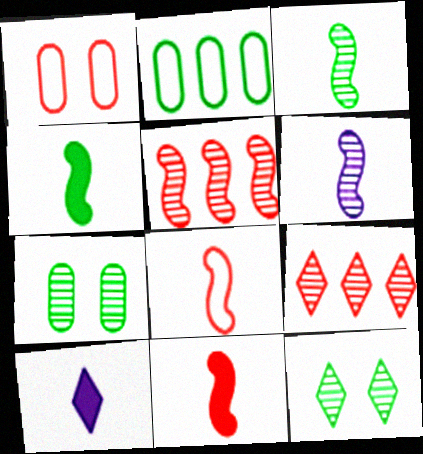[[1, 9, 11], 
[2, 4, 12], 
[4, 6, 8], 
[6, 7, 9]]